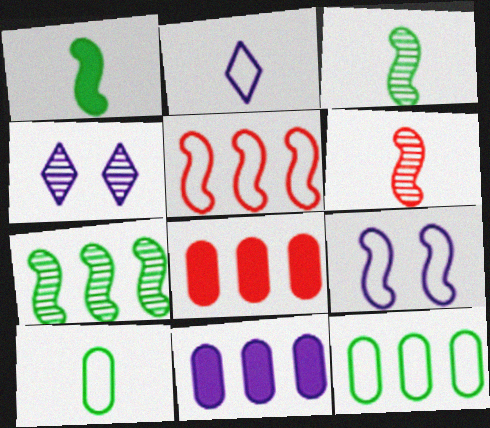[]